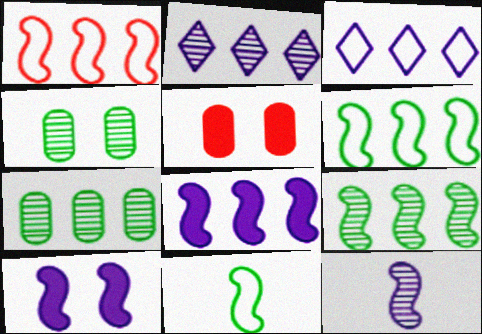[[1, 8, 9], 
[2, 5, 11]]